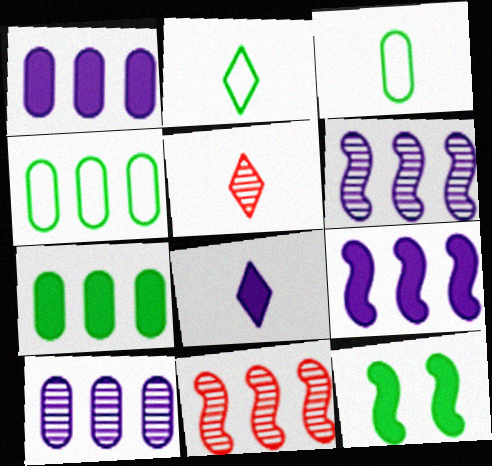[[2, 5, 8]]